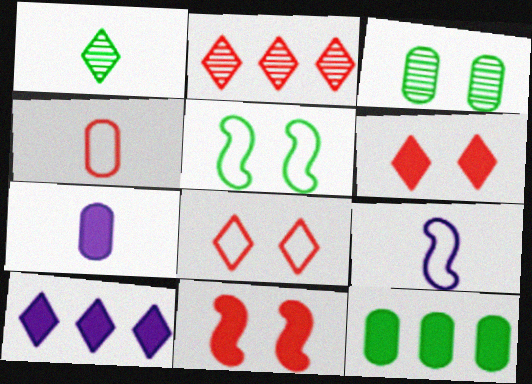[[1, 5, 12], 
[1, 8, 10], 
[2, 4, 11], 
[2, 5, 7]]